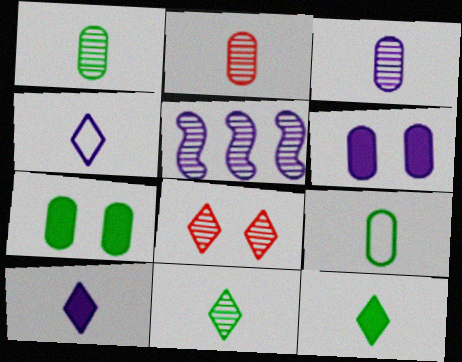[[1, 2, 3], 
[1, 5, 8], 
[4, 5, 6]]